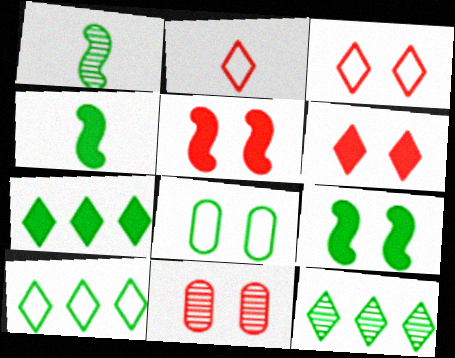[[1, 7, 8], 
[3, 5, 11], 
[4, 8, 12], 
[7, 10, 12]]